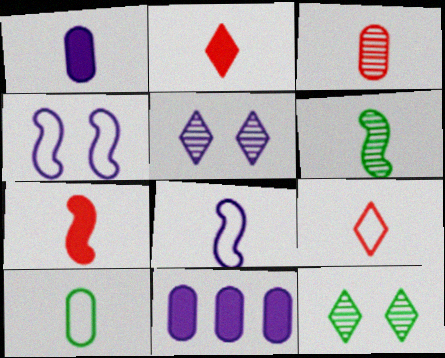[[1, 3, 10], 
[1, 6, 9], 
[3, 7, 9], 
[5, 8, 11], 
[6, 7, 8], 
[8, 9, 10]]